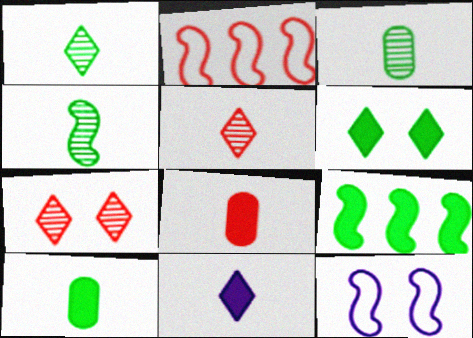[[1, 3, 4], 
[2, 7, 8], 
[6, 9, 10]]